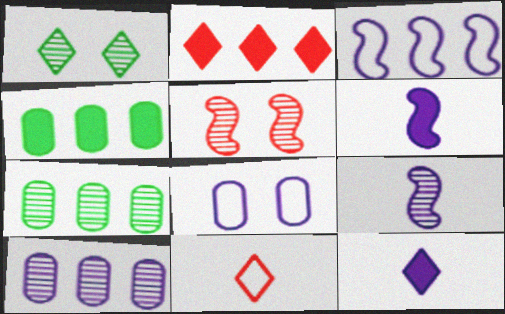[[2, 3, 7]]